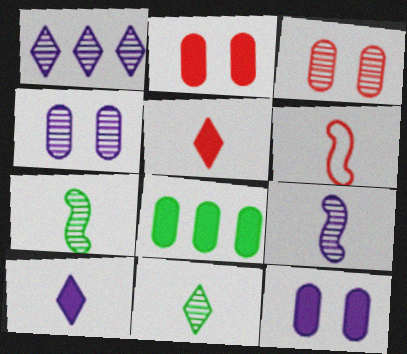[[1, 3, 7], 
[1, 4, 9]]